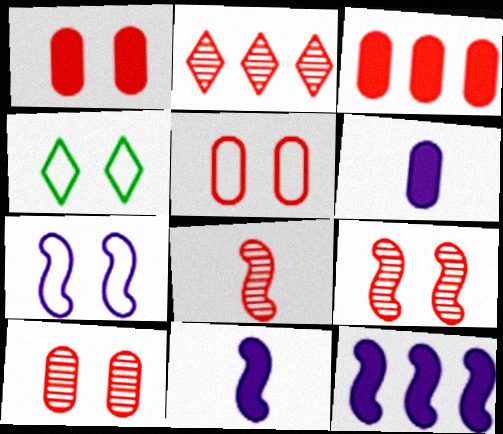[[1, 5, 10], 
[2, 8, 10], 
[4, 5, 7]]